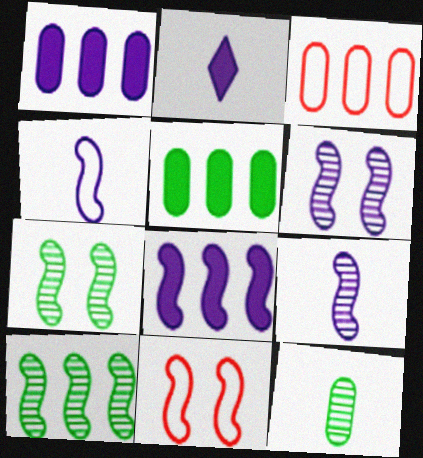[[2, 3, 7], 
[4, 6, 8]]